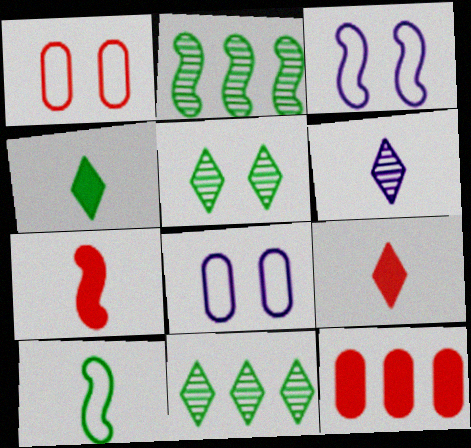[[2, 3, 7], 
[2, 8, 9], 
[7, 8, 11]]